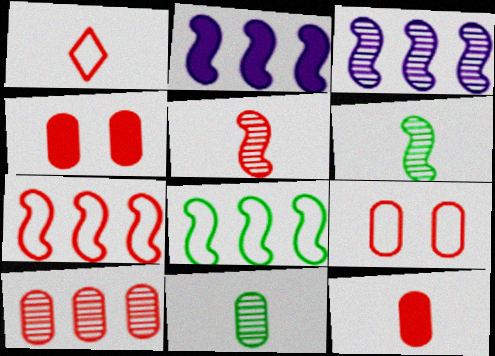[[1, 5, 12], 
[1, 7, 9], 
[9, 10, 12]]